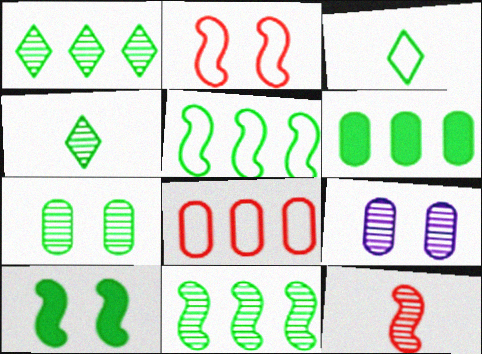[[1, 5, 6], 
[1, 9, 12], 
[4, 7, 11]]